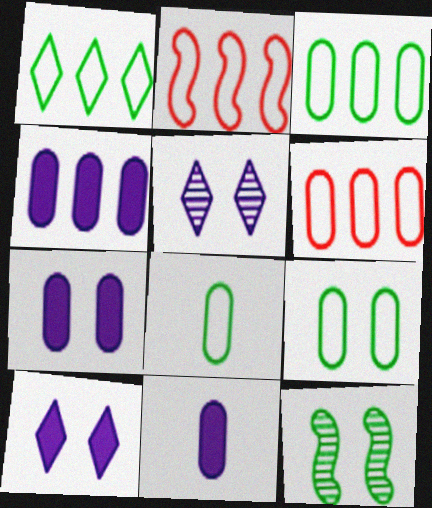[[3, 8, 9], 
[4, 7, 11]]